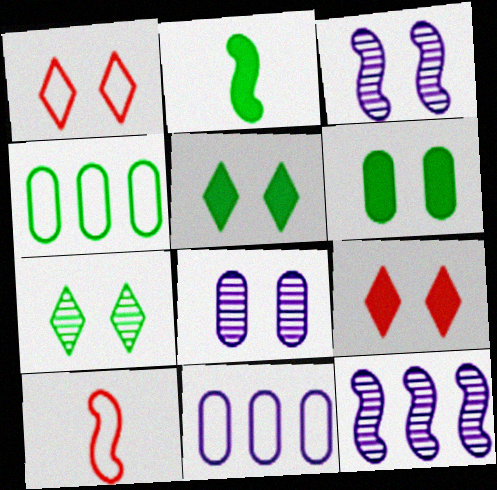[[1, 3, 6], 
[2, 4, 7]]